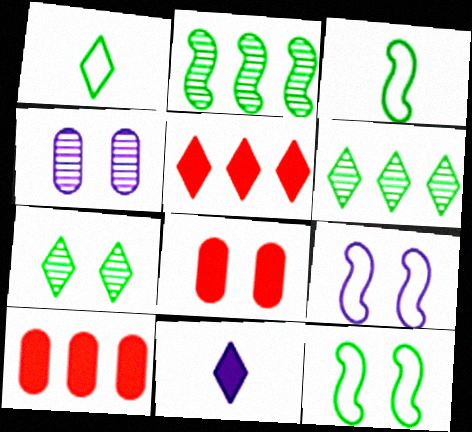[[3, 4, 5], 
[7, 8, 9]]